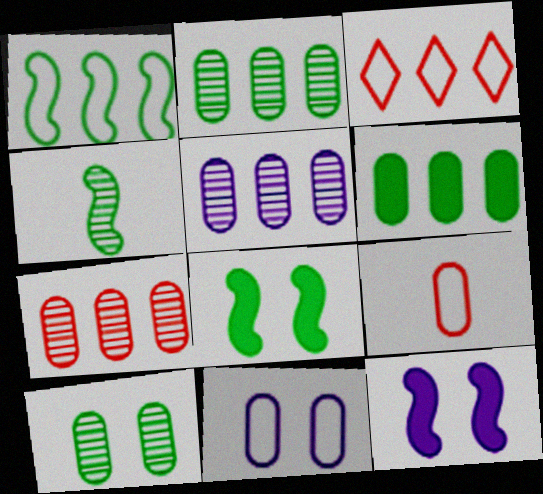[[1, 4, 8], 
[2, 5, 7]]